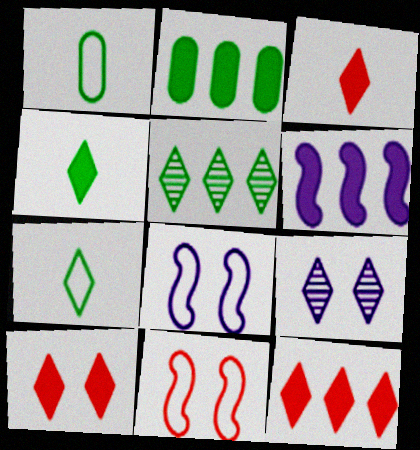[[2, 6, 12], 
[3, 10, 12], 
[7, 9, 12]]